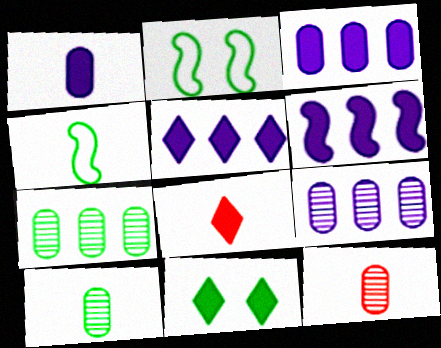[[2, 5, 12], 
[2, 8, 9], 
[3, 5, 6], 
[4, 7, 11], 
[5, 8, 11]]